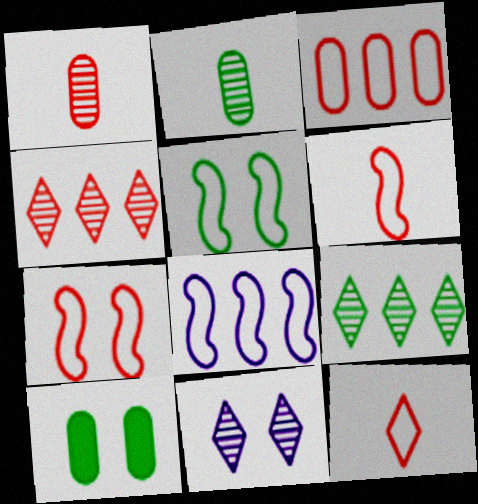[[3, 7, 12], 
[5, 6, 8], 
[7, 10, 11]]